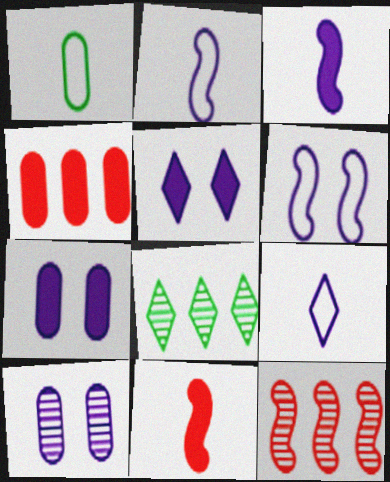[[1, 4, 10], 
[1, 5, 12], 
[5, 6, 10]]